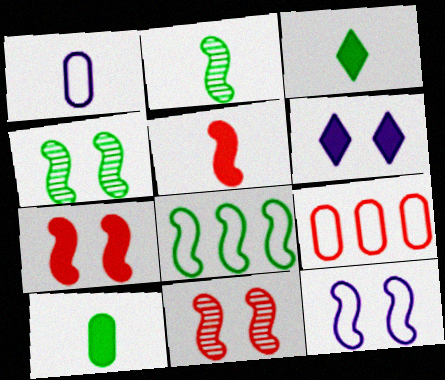[[2, 6, 9], 
[4, 7, 12]]